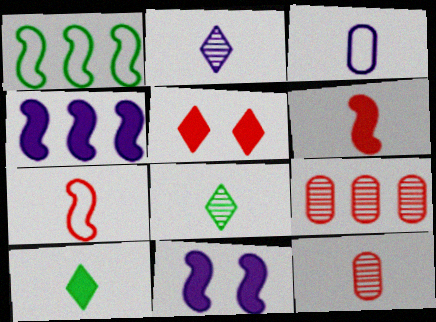[[3, 6, 8], 
[5, 7, 9]]